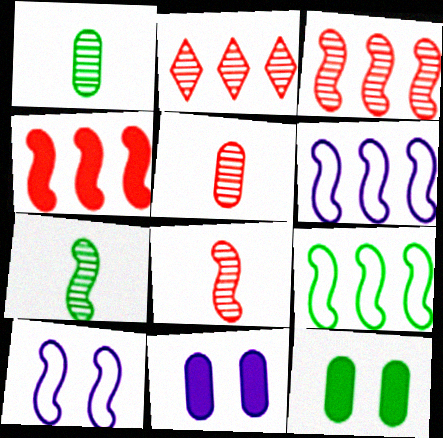[[4, 7, 10]]